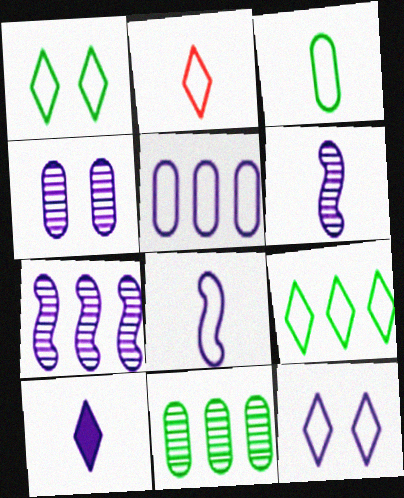[[2, 3, 8], 
[2, 9, 12], 
[5, 8, 12]]